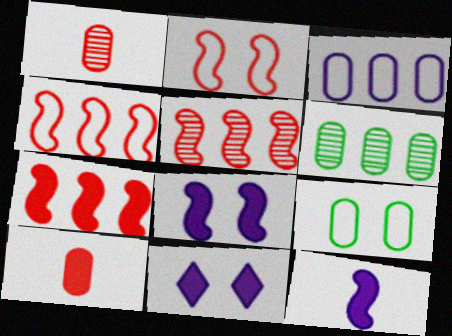[[4, 5, 7]]